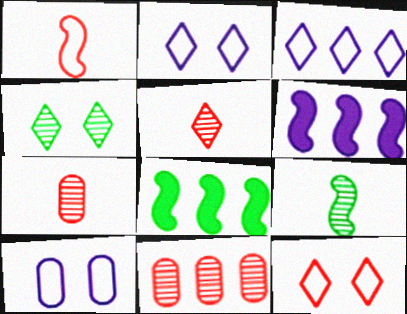[[2, 7, 8], 
[3, 8, 11], 
[5, 8, 10]]